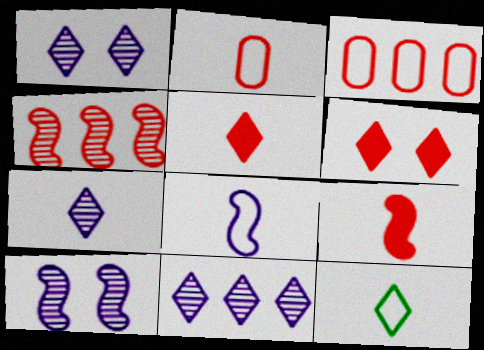[[1, 7, 11], 
[2, 4, 6], 
[2, 8, 12], 
[5, 7, 12], 
[6, 11, 12]]